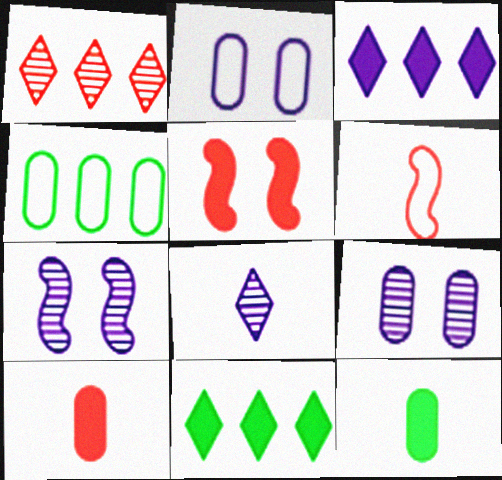[[3, 5, 12], 
[4, 5, 8], 
[4, 9, 10], 
[6, 8, 12], 
[6, 9, 11]]